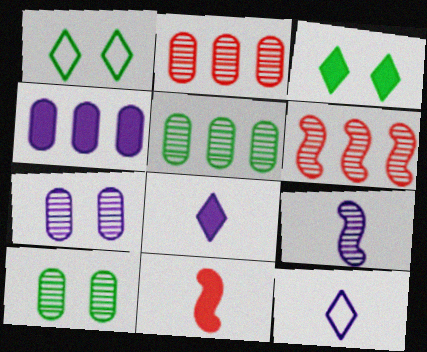[[3, 4, 11]]